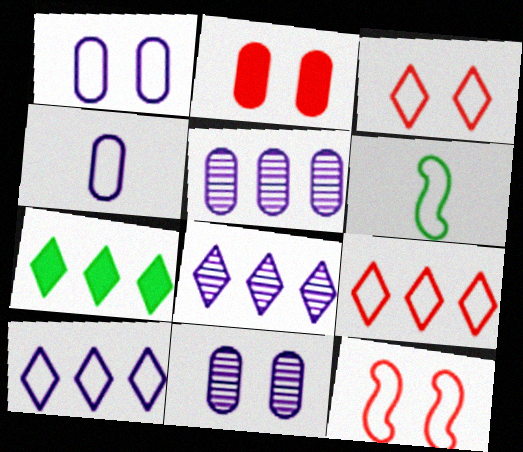[[1, 6, 9], 
[2, 6, 8], 
[7, 8, 9]]